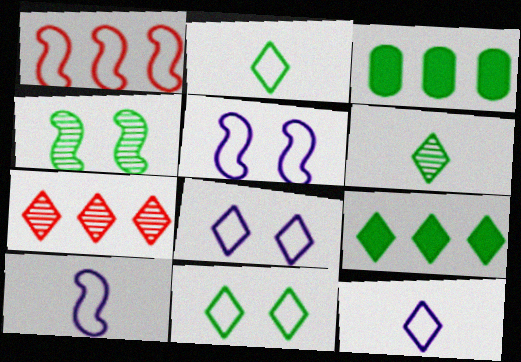[[2, 3, 4], 
[6, 9, 11]]